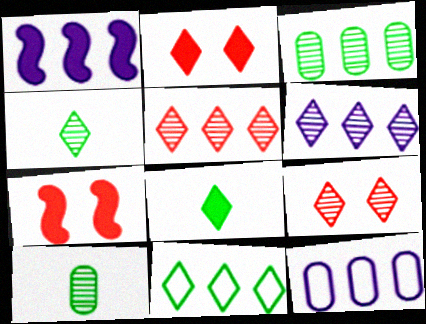[[1, 6, 12], 
[4, 6, 9], 
[4, 7, 12]]